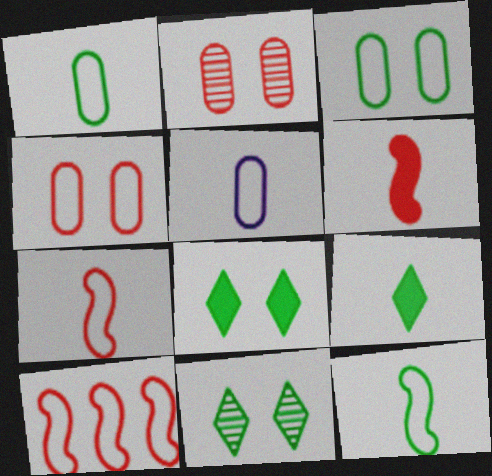[]